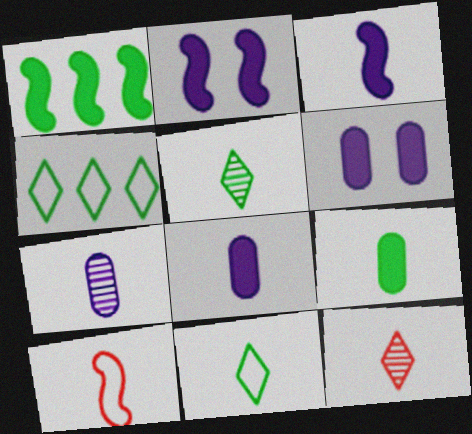[[5, 8, 10]]